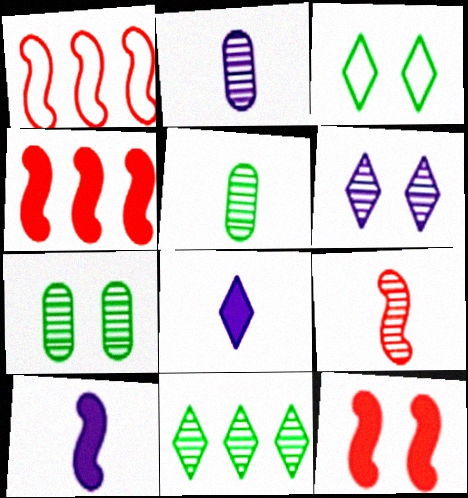[[1, 7, 8], 
[1, 9, 12], 
[2, 3, 4]]